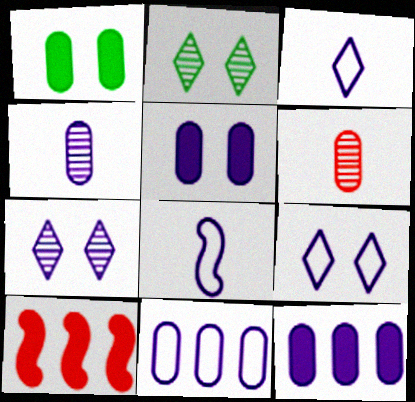[[1, 6, 11], 
[4, 5, 11], 
[7, 8, 12], 
[8, 9, 11]]